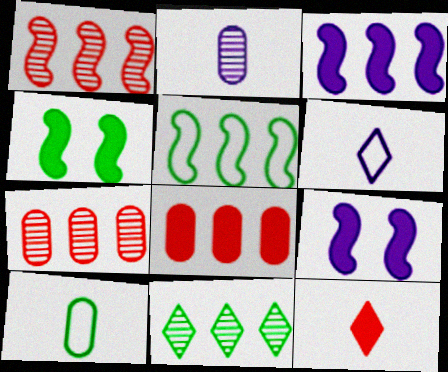[[1, 3, 5], 
[4, 6, 7], 
[4, 10, 11]]